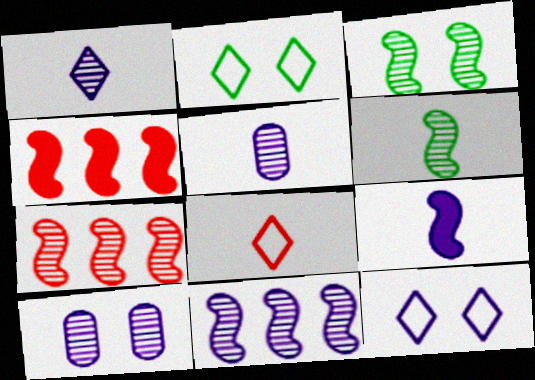[[1, 10, 11], 
[2, 4, 5]]